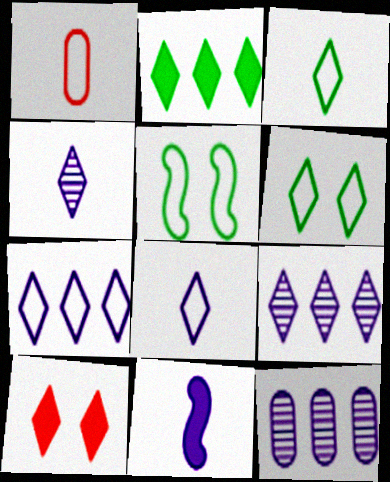[[1, 5, 7], 
[3, 9, 10]]